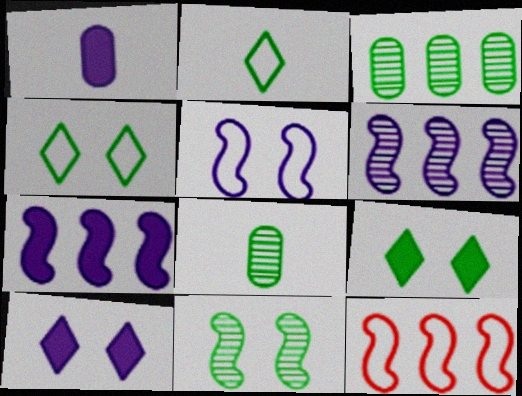[[1, 7, 10], 
[8, 10, 12]]